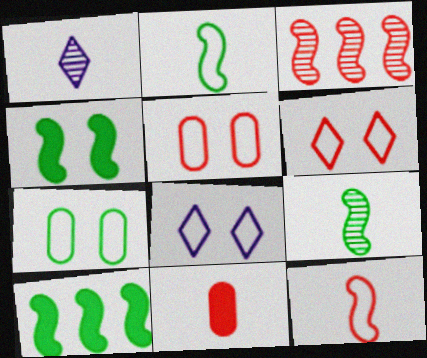[[1, 2, 11], 
[1, 5, 10], 
[3, 6, 11]]